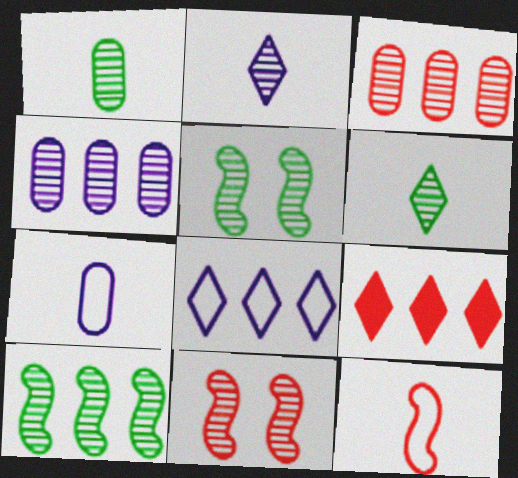[[2, 3, 5], 
[4, 6, 11], 
[5, 7, 9]]